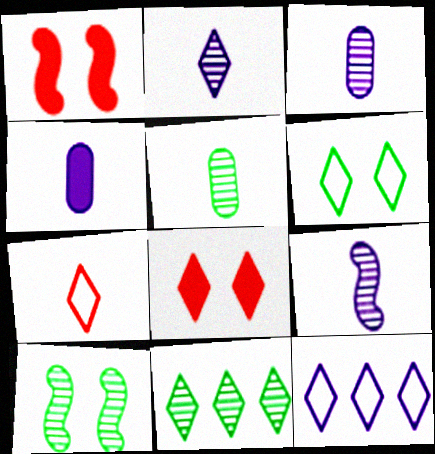[[1, 5, 12], 
[2, 3, 9], 
[5, 10, 11], 
[6, 7, 12]]